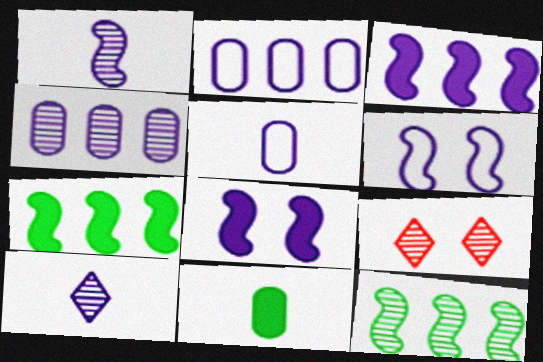[[1, 3, 6], 
[2, 8, 10], 
[5, 7, 9]]